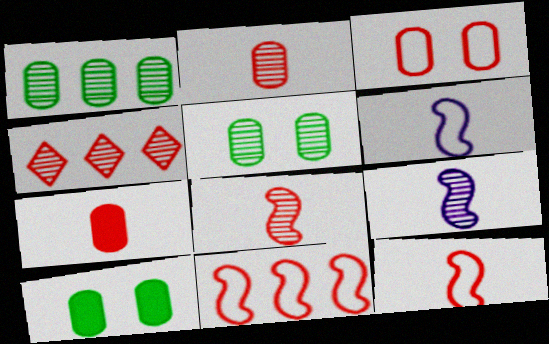[[4, 5, 9], 
[4, 6, 10]]